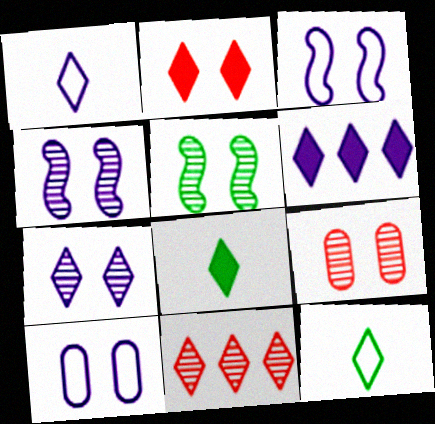[[1, 6, 7], 
[2, 5, 10], 
[2, 6, 8], 
[5, 7, 9]]